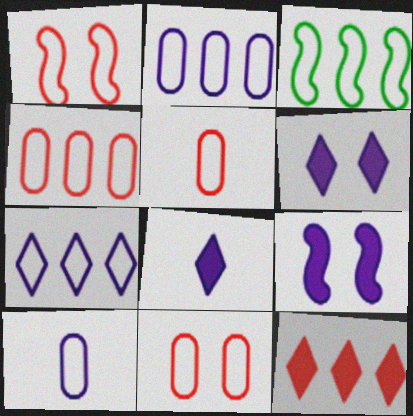[[3, 4, 7], 
[4, 5, 11]]